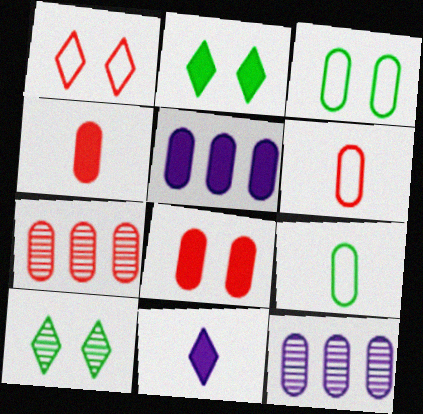[[3, 4, 12], 
[6, 7, 8], 
[8, 9, 12]]